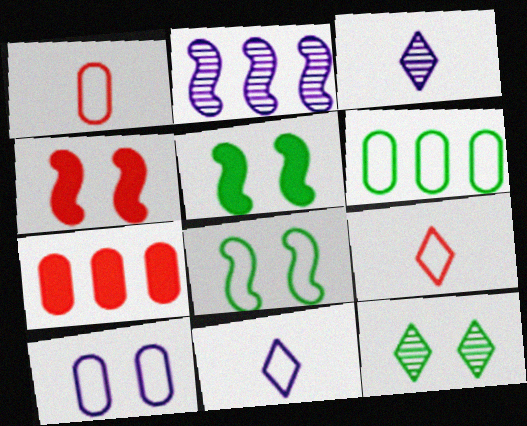[[1, 6, 10], 
[3, 4, 6], 
[3, 7, 8], 
[4, 10, 12]]